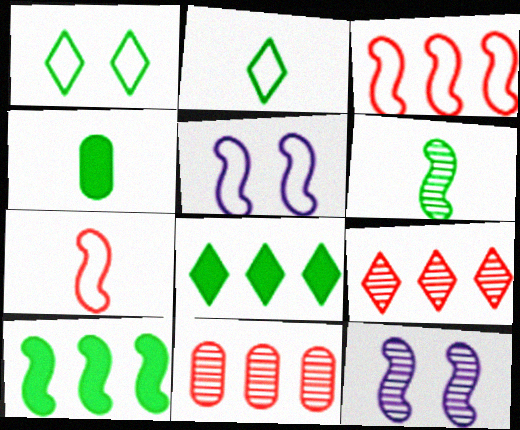[[2, 4, 6], 
[4, 5, 9], 
[7, 10, 12]]